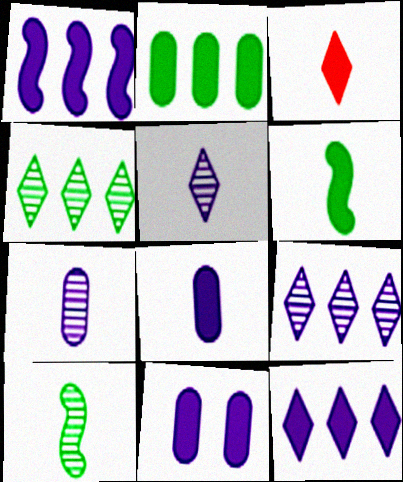[[3, 6, 8]]